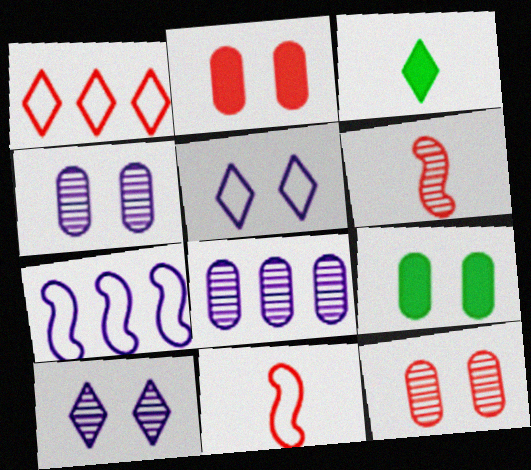[[1, 2, 6], 
[1, 3, 10], 
[3, 7, 12]]